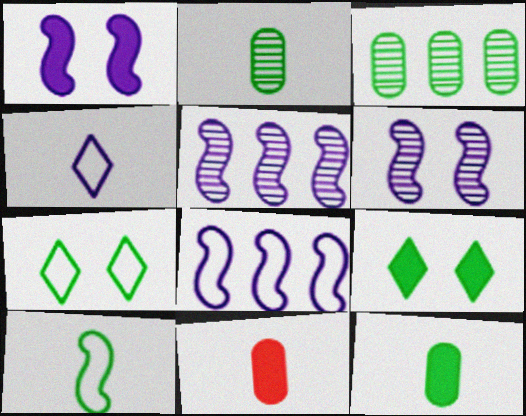[[3, 9, 10], 
[5, 7, 11]]